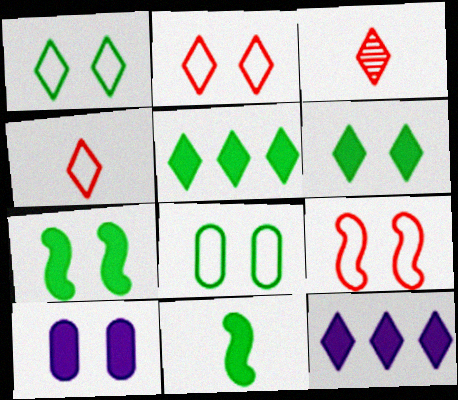[[1, 3, 12]]